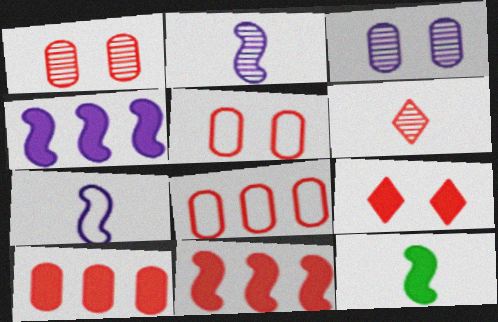[[5, 6, 11]]